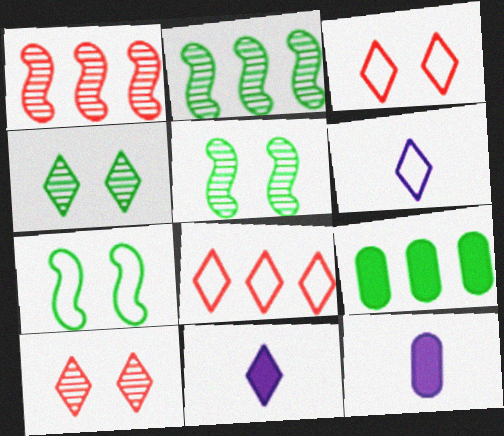[[2, 3, 12], 
[4, 8, 11], 
[5, 8, 12]]